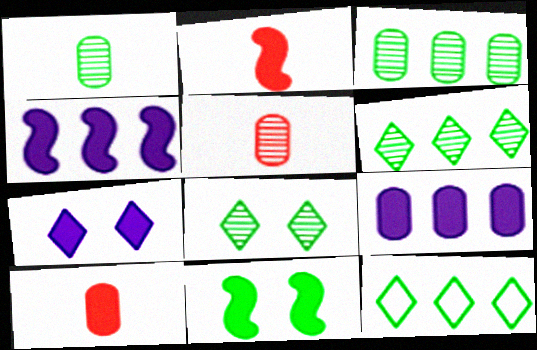[[1, 11, 12], 
[2, 4, 11]]